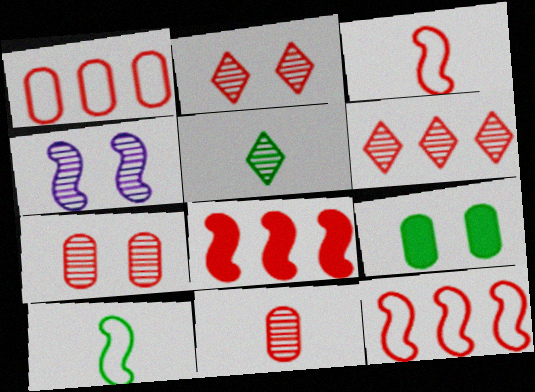[[1, 6, 8], 
[4, 8, 10]]